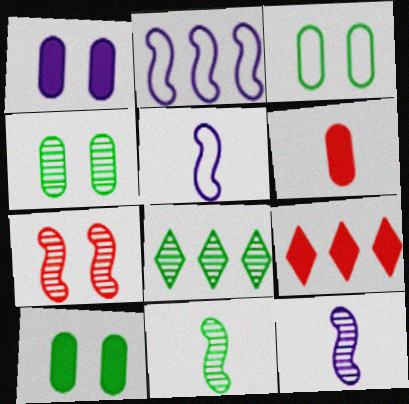[[3, 4, 10], 
[3, 9, 12], 
[4, 5, 9], 
[4, 8, 11]]